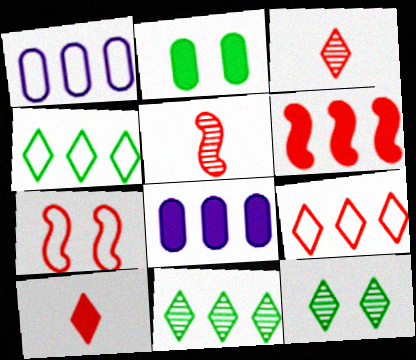[[1, 6, 11], 
[5, 6, 7]]